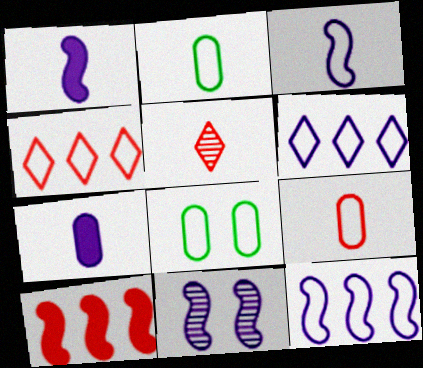[[1, 2, 5], 
[1, 11, 12], 
[3, 4, 8], 
[6, 7, 11]]